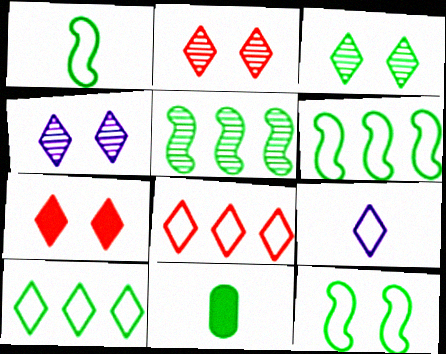[[1, 6, 12], 
[2, 3, 4], 
[3, 6, 11]]